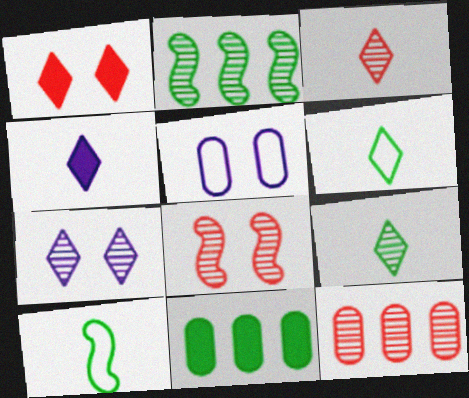[[3, 4, 6], 
[3, 8, 12]]